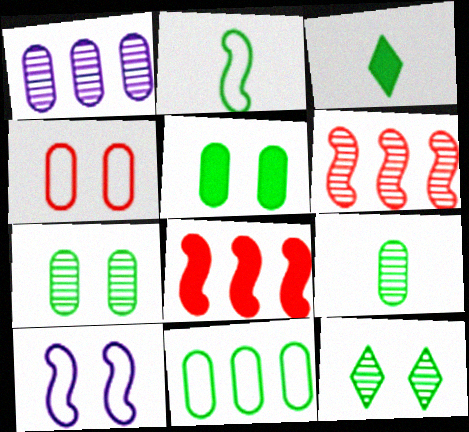[[2, 3, 9], 
[5, 9, 11]]